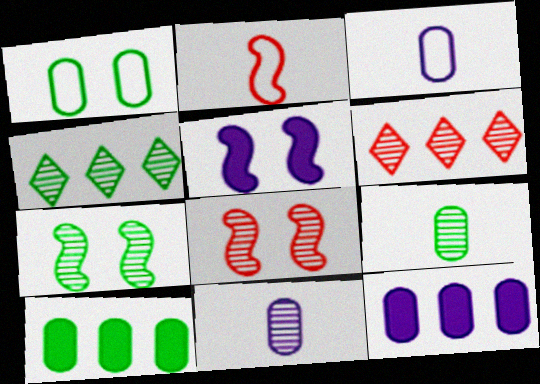[[1, 9, 10], 
[4, 7, 9], 
[4, 8, 11], 
[6, 7, 11]]